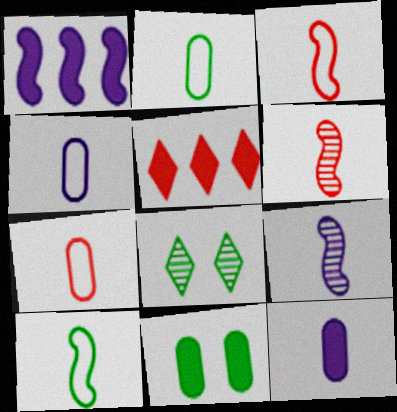[[1, 7, 8], 
[2, 4, 7]]